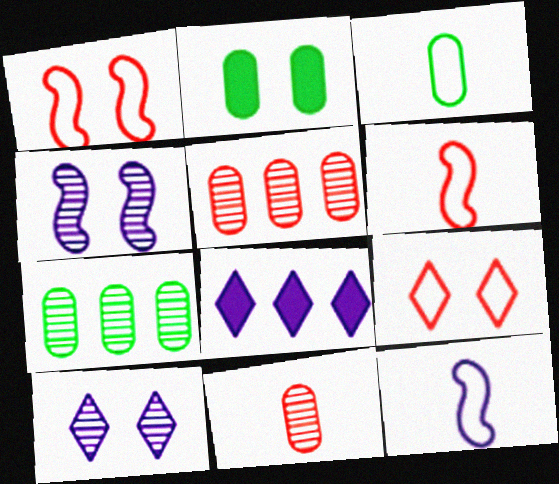[[1, 2, 10], 
[2, 3, 7], 
[2, 4, 9]]